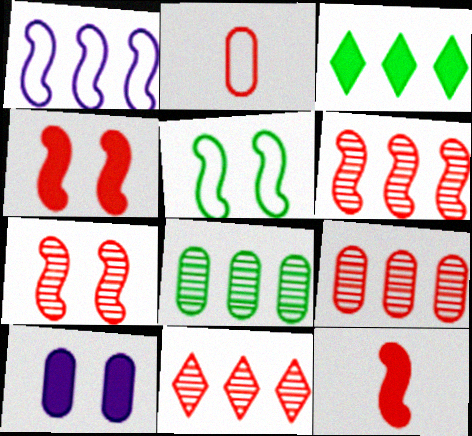[[1, 3, 9], 
[2, 4, 11], 
[2, 8, 10], 
[3, 10, 12], 
[6, 9, 11]]